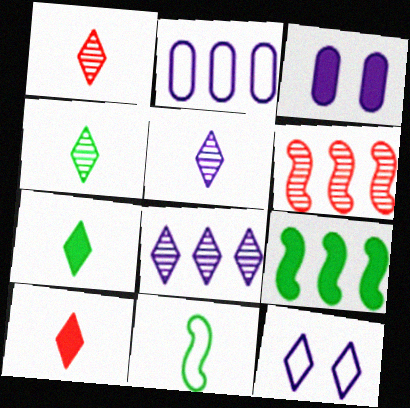[[1, 4, 5], 
[3, 9, 10]]